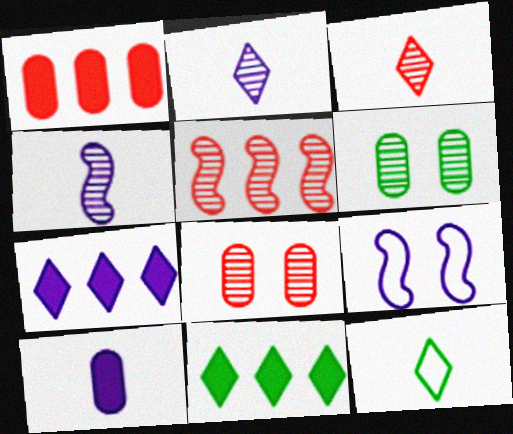[[2, 5, 6], 
[3, 5, 8]]